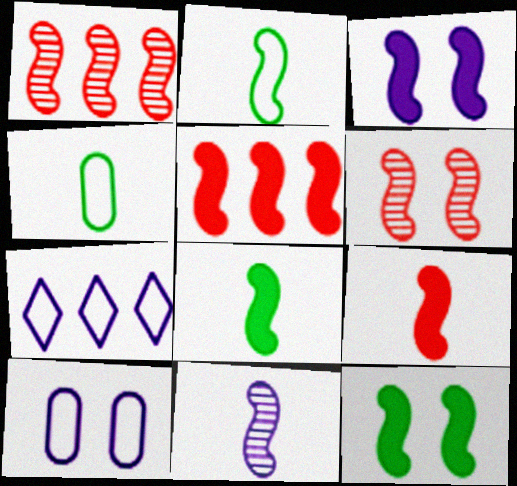[[1, 2, 3], 
[2, 9, 11], 
[3, 5, 8]]